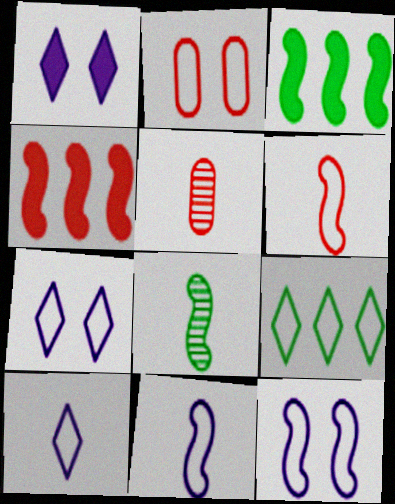[[2, 9, 11], 
[3, 5, 7], 
[4, 8, 12]]